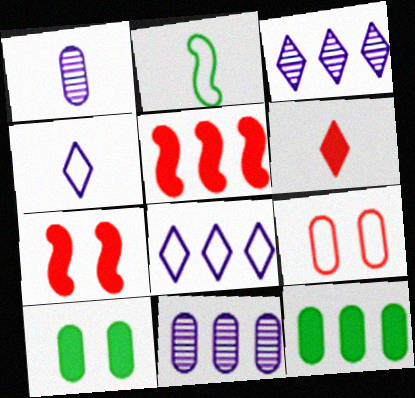[[1, 2, 6], 
[1, 9, 12], 
[2, 8, 9]]